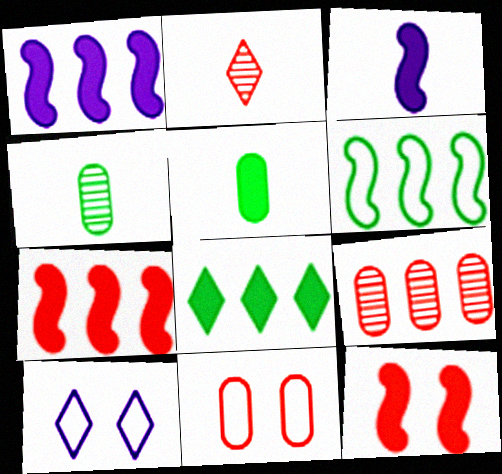[[2, 7, 11], 
[2, 8, 10], 
[4, 7, 10]]